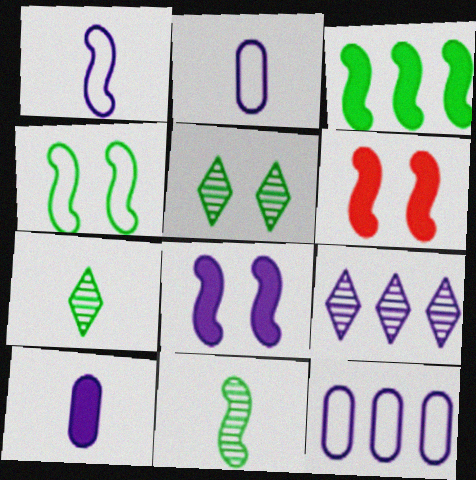[[2, 8, 9], 
[3, 4, 11], 
[6, 7, 12]]